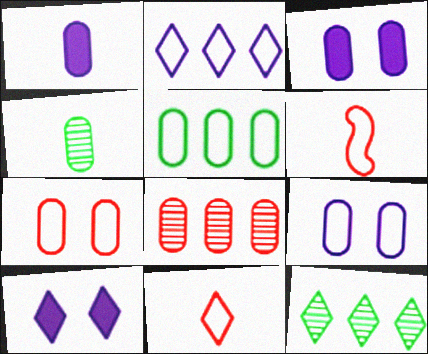[[3, 6, 12], 
[10, 11, 12]]